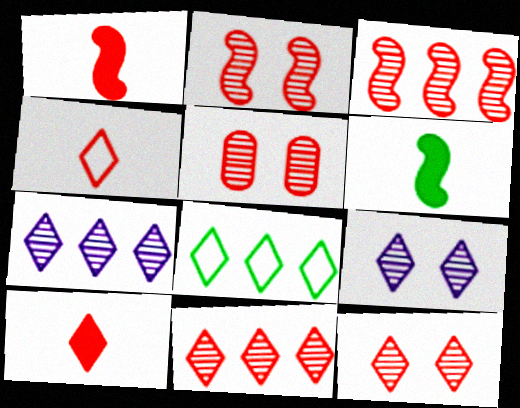[[2, 5, 12], 
[8, 9, 10]]